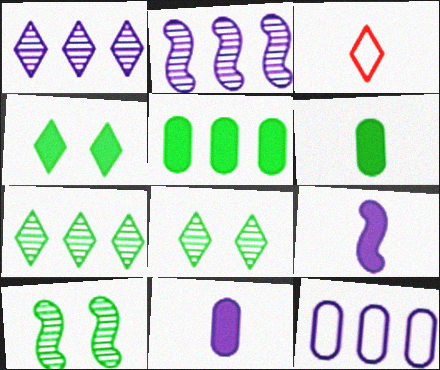[[1, 3, 4]]